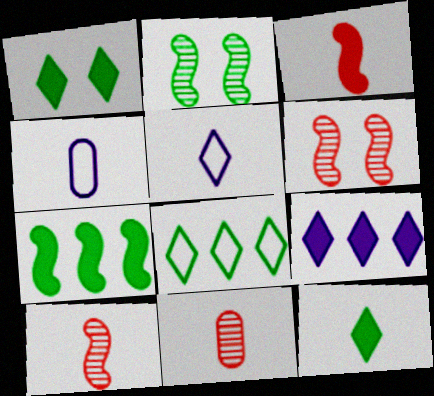[[4, 10, 12]]